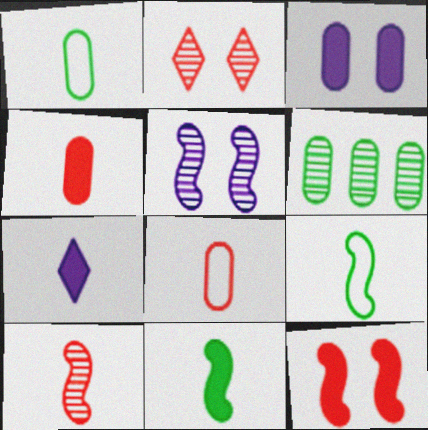[[1, 7, 10], 
[3, 6, 8], 
[4, 7, 11]]